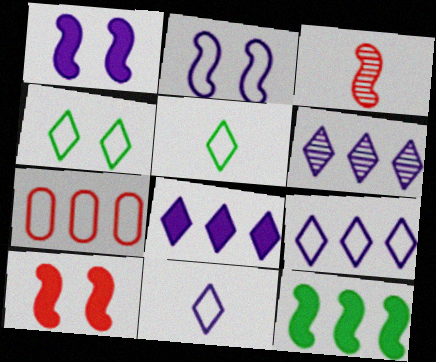[[2, 3, 12], 
[2, 5, 7], 
[6, 7, 12], 
[6, 8, 9]]